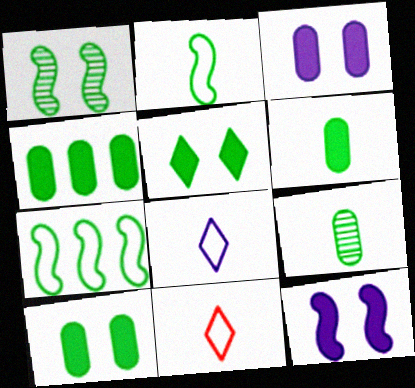[[4, 6, 10], 
[5, 7, 9]]